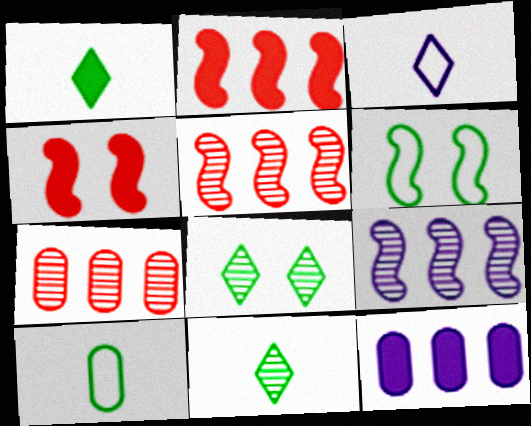[[1, 4, 12]]